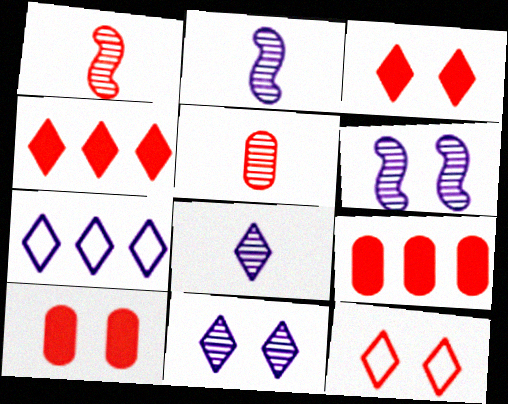[[1, 9, 12]]